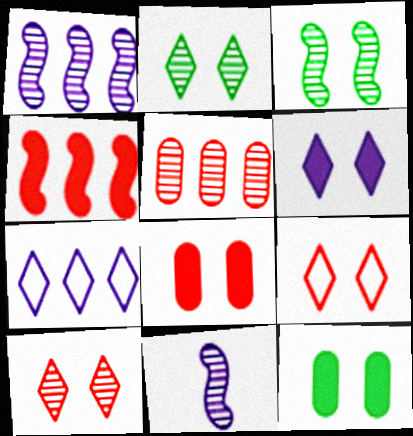[[2, 5, 11], 
[2, 6, 9]]